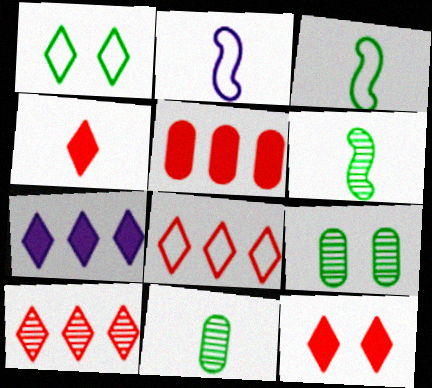[[2, 4, 11]]